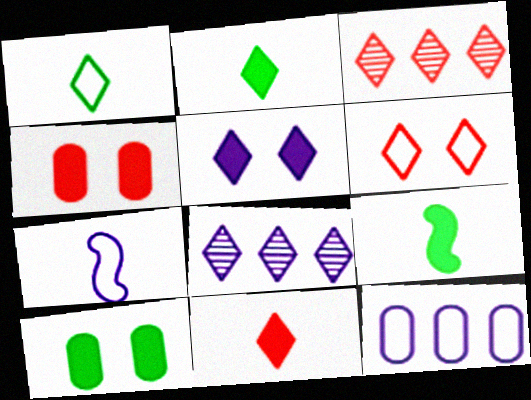[[1, 3, 5], 
[2, 6, 8], 
[3, 6, 11], 
[3, 7, 10]]